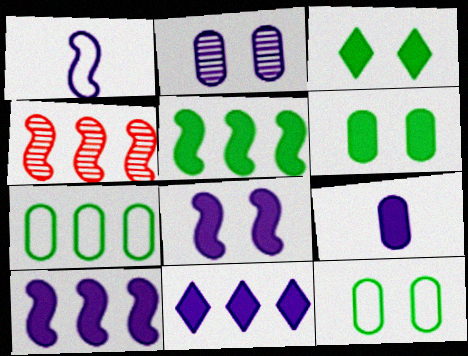[[1, 2, 11], 
[4, 7, 11], 
[8, 9, 11]]